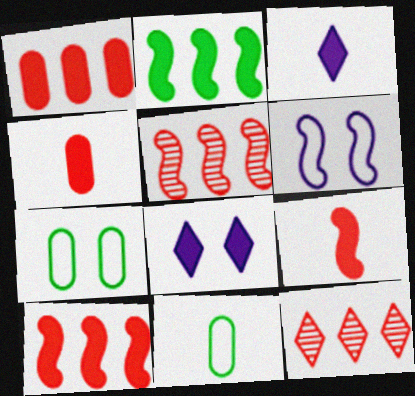[[2, 4, 8], 
[3, 5, 7], 
[5, 8, 11]]